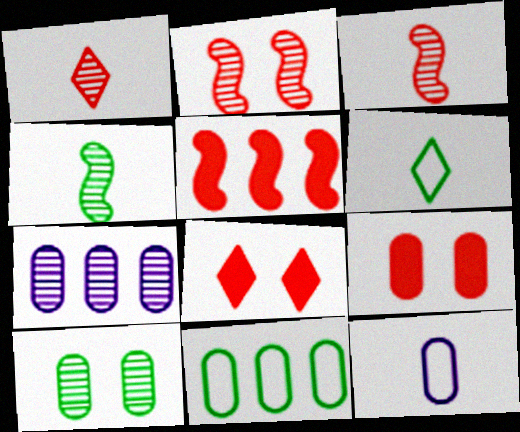[]